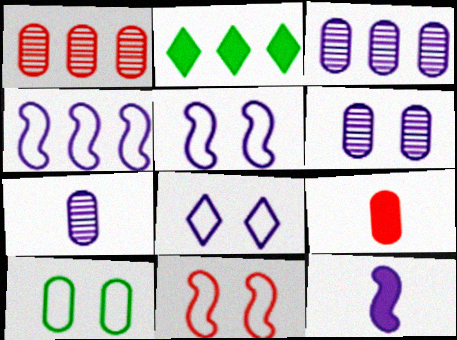[[1, 2, 4], 
[2, 7, 11], 
[3, 6, 7], 
[3, 8, 12], 
[3, 9, 10], 
[8, 10, 11]]